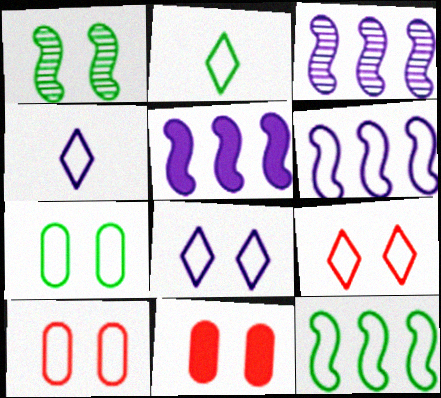[[1, 8, 11], 
[2, 3, 11], 
[2, 6, 10], 
[2, 7, 12], 
[3, 5, 6], 
[4, 10, 12]]